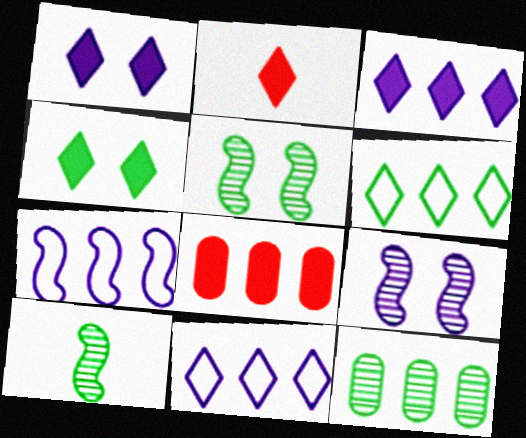[[2, 3, 4]]